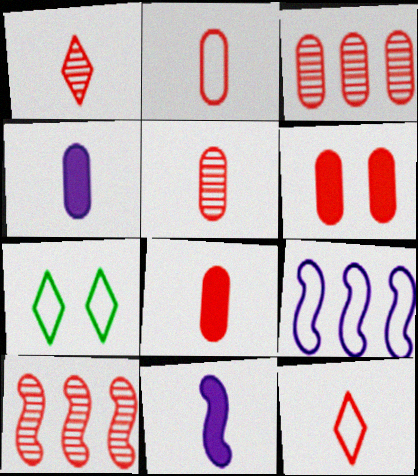[[2, 3, 6], 
[2, 5, 8], 
[2, 7, 9], 
[3, 7, 11], 
[4, 7, 10], 
[6, 10, 12]]